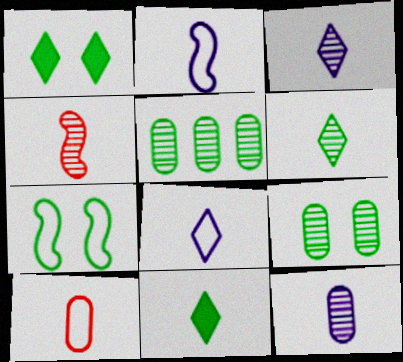[[1, 7, 9], 
[4, 6, 12], 
[5, 7, 11]]